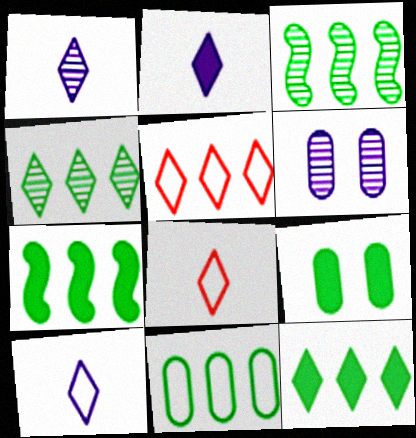[[1, 2, 10], 
[3, 11, 12], 
[4, 7, 11], 
[6, 7, 8]]